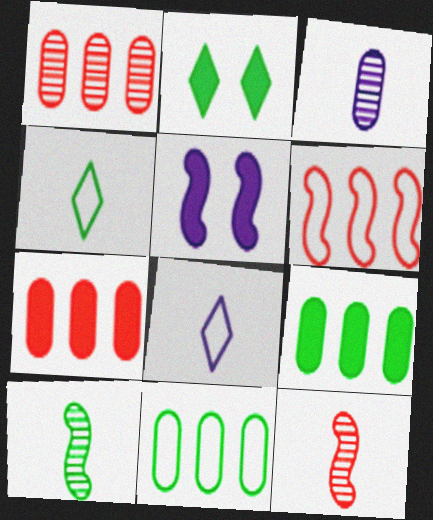[[1, 4, 5], 
[2, 3, 6], 
[2, 10, 11], 
[5, 6, 10]]